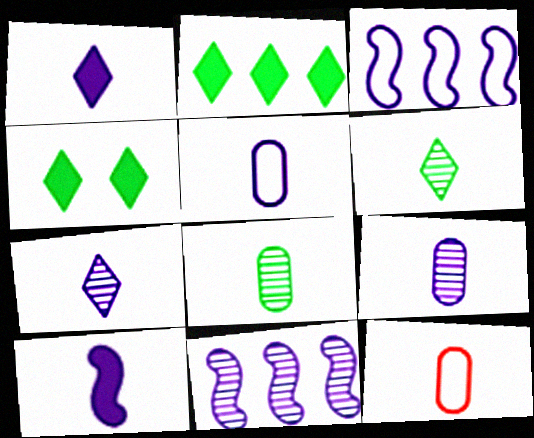[[4, 11, 12], 
[5, 7, 10], 
[6, 10, 12]]